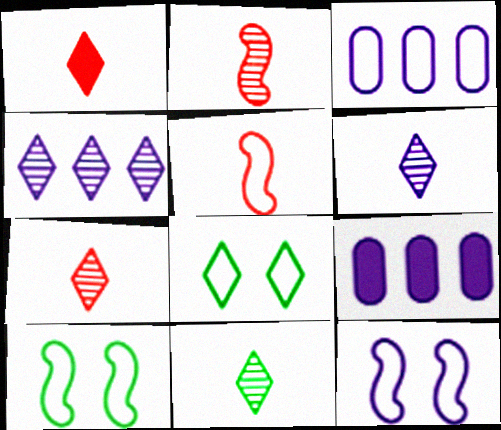[[1, 4, 8], 
[2, 8, 9], 
[3, 5, 8], 
[6, 7, 11], 
[6, 9, 12], 
[7, 9, 10]]